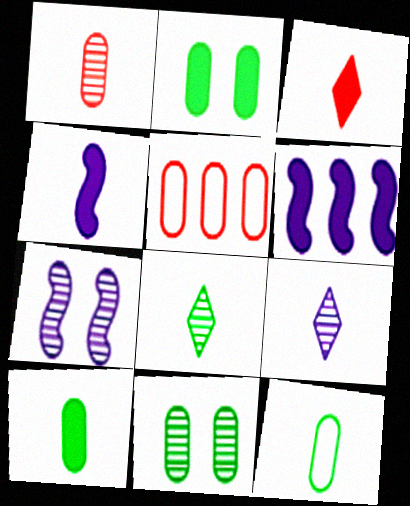[[2, 3, 6], 
[3, 4, 10]]